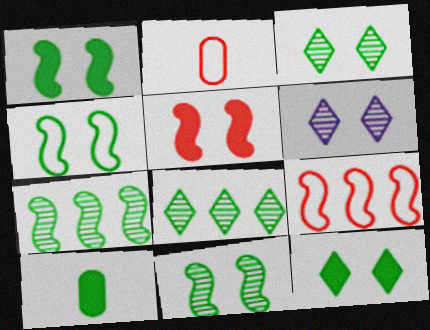[[1, 4, 11], 
[4, 8, 10], 
[6, 9, 10]]